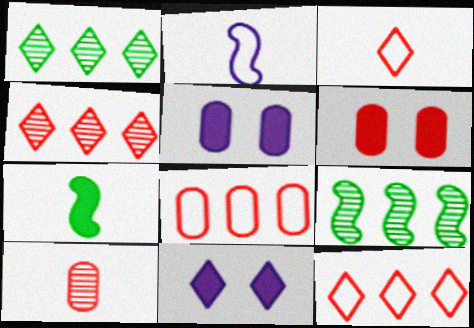[[1, 2, 6], 
[1, 3, 11], 
[3, 5, 9], 
[6, 8, 10]]